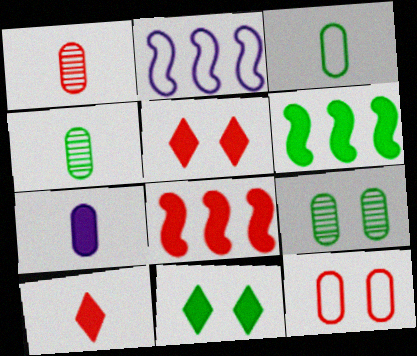[[1, 2, 11], 
[1, 3, 7], 
[2, 4, 5], 
[2, 9, 10], 
[5, 6, 7], 
[7, 8, 11]]